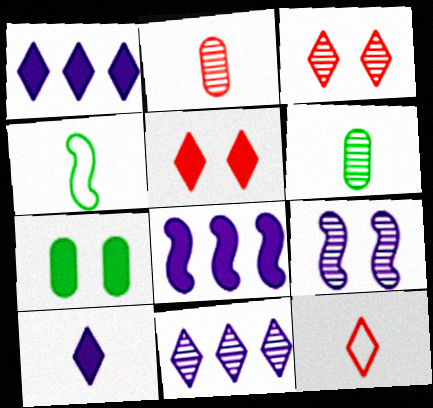[[2, 4, 10]]